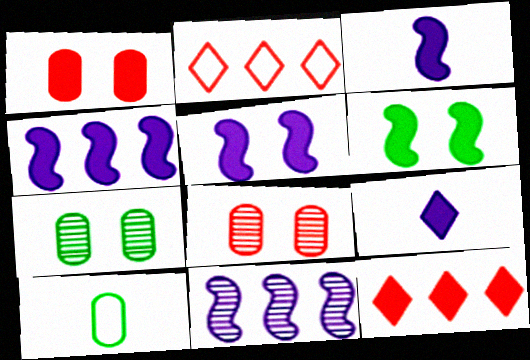[[2, 3, 7], 
[3, 4, 5]]